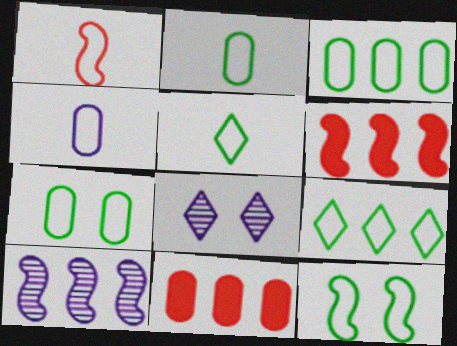[[1, 4, 5], 
[2, 3, 7], 
[2, 6, 8], 
[2, 9, 12], 
[3, 5, 12], 
[9, 10, 11]]